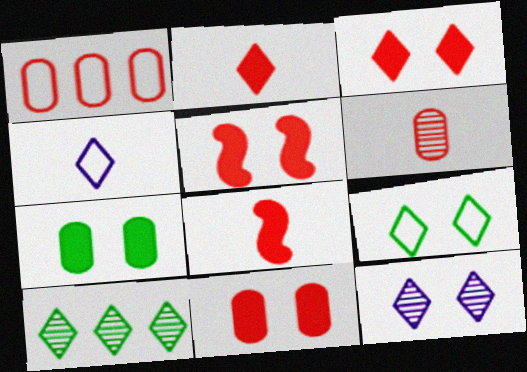[[1, 6, 11], 
[3, 4, 10], 
[3, 5, 11], 
[3, 9, 12]]